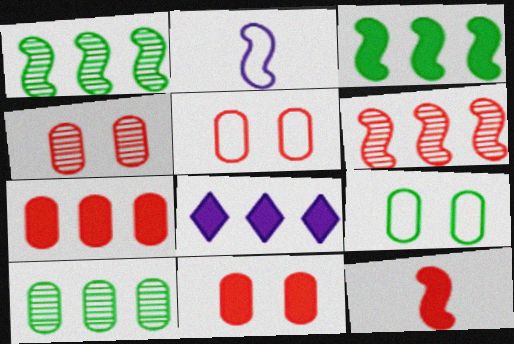[[3, 7, 8], 
[4, 5, 11]]